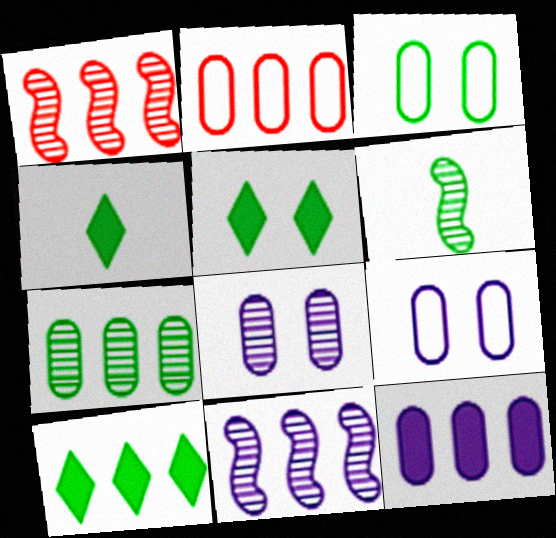[[1, 4, 9], 
[2, 7, 12], 
[2, 10, 11], 
[3, 6, 10], 
[4, 5, 10]]